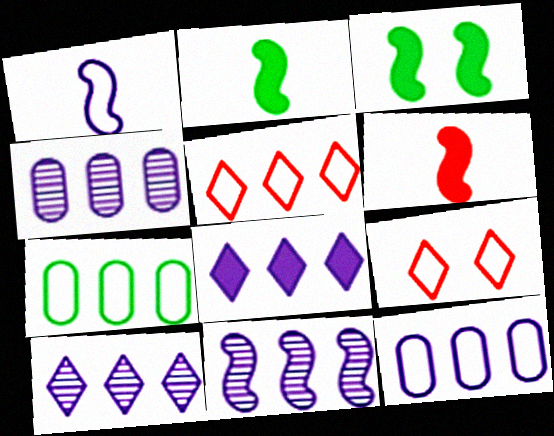[[1, 7, 9], 
[2, 4, 9], 
[4, 10, 11], 
[8, 11, 12]]